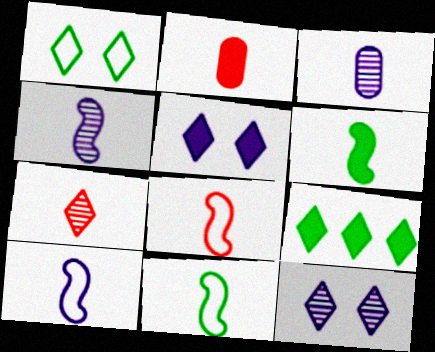[[2, 7, 8], 
[4, 6, 8], 
[8, 10, 11]]